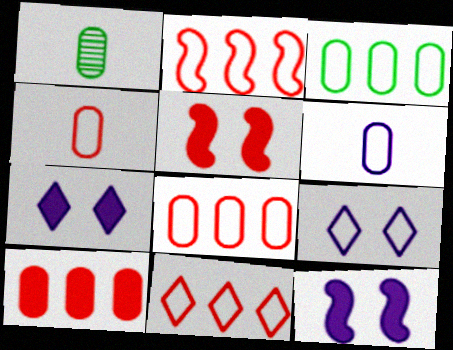[[1, 2, 7], 
[1, 11, 12], 
[2, 8, 11]]